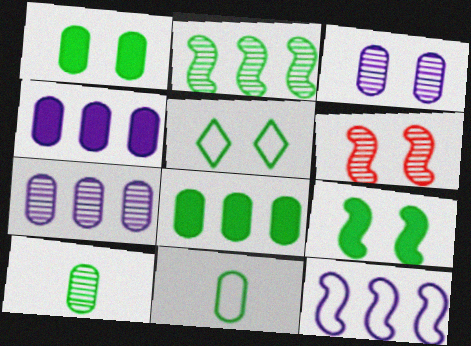[]